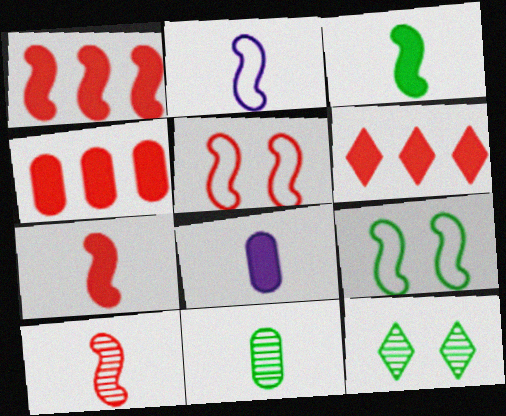[[1, 4, 6], 
[1, 5, 10], 
[2, 3, 10], 
[2, 4, 12]]